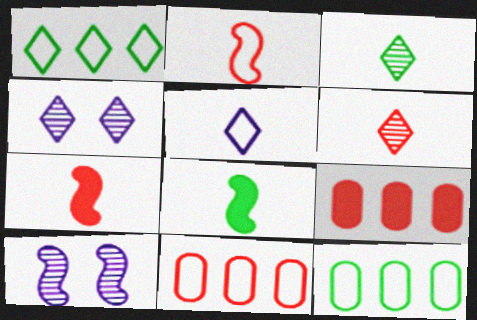[[4, 7, 12], 
[4, 8, 11]]